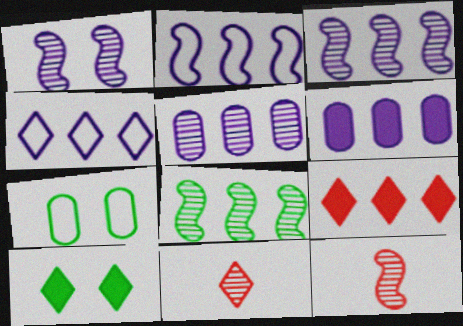[[1, 8, 12], 
[3, 4, 6], 
[4, 10, 11]]